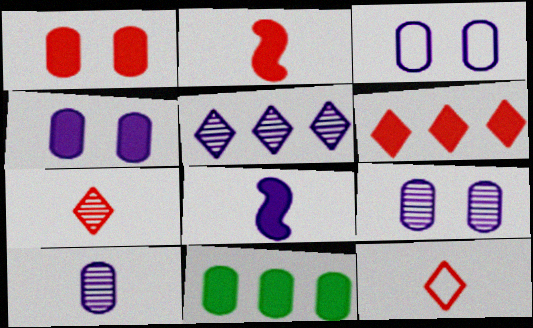[[1, 2, 6], 
[3, 4, 9], 
[3, 5, 8]]